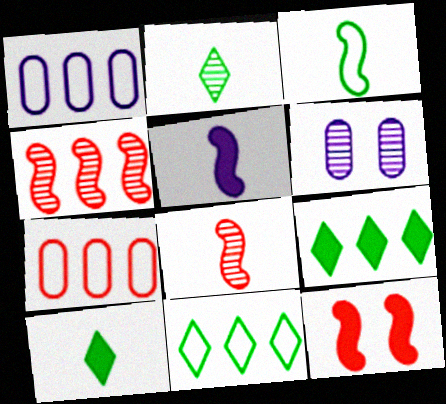[[1, 2, 12], 
[1, 4, 9], 
[2, 4, 6], 
[3, 5, 8]]